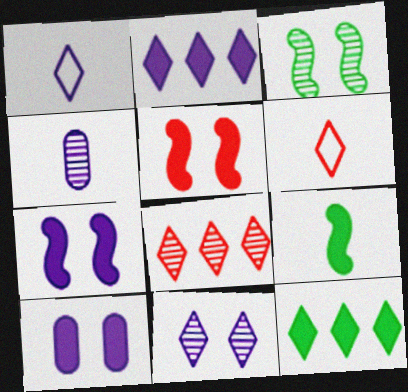[[1, 2, 11], 
[3, 4, 8], 
[4, 6, 9], 
[6, 11, 12]]